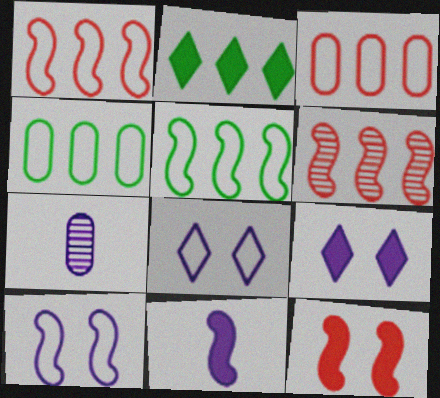[]